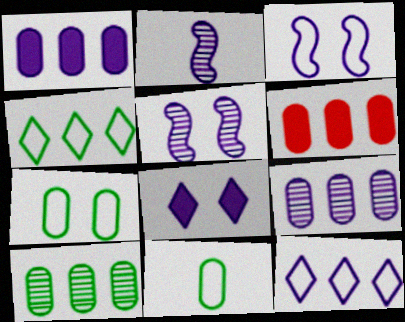[]